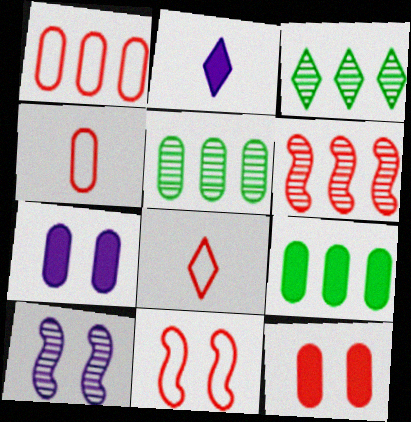[[1, 8, 11], 
[2, 5, 11], 
[4, 5, 7], 
[6, 8, 12], 
[8, 9, 10]]